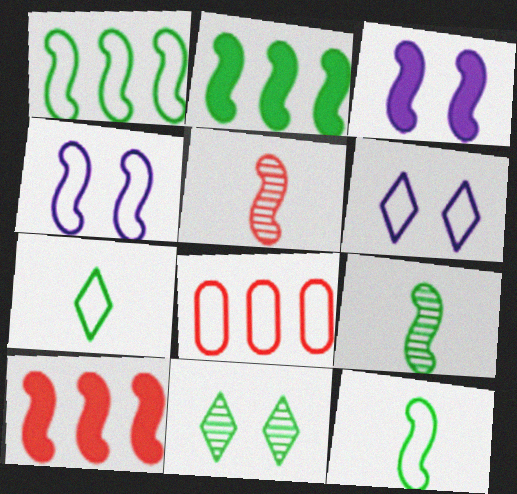[[1, 3, 5], 
[2, 4, 5], 
[4, 7, 8], 
[4, 9, 10], 
[6, 8, 12]]